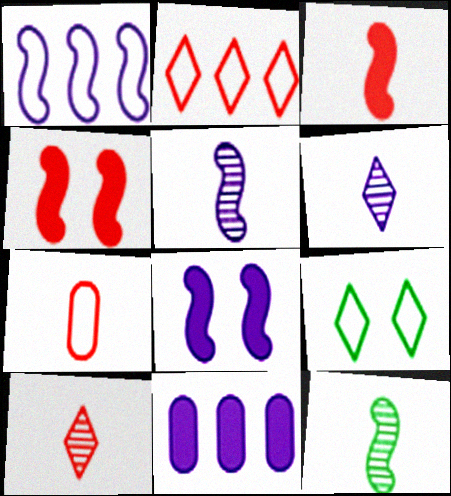[[1, 4, 12], 
[1, 5, 8], 
[1, 7, 9], 
[3, 7, 10]]